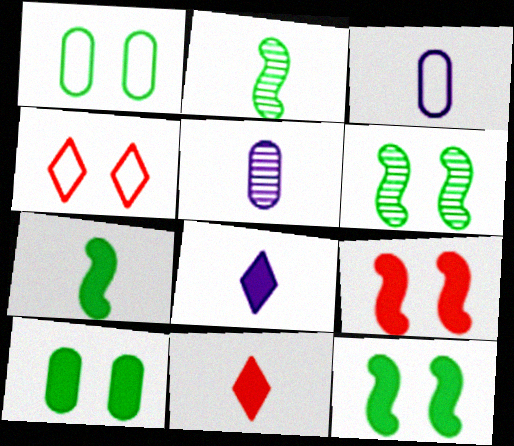[[2, 3, 11]]